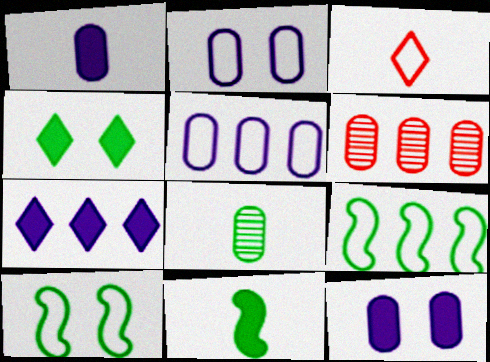[[2, 3, 9], 
[3, 5, 10], 
[4, 8, 9], 
[6, 7, 9]]